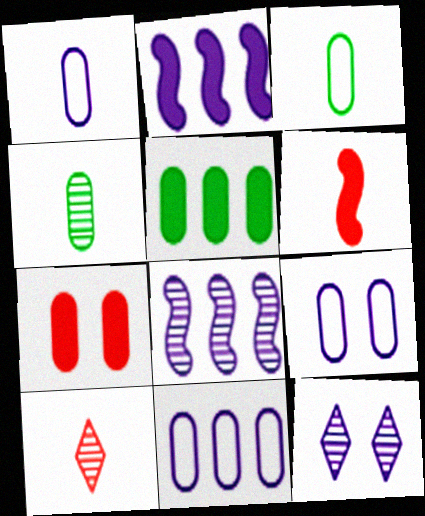[[1, 2, 12], 
[1, 9, 11], 
[4, 7, 11]]